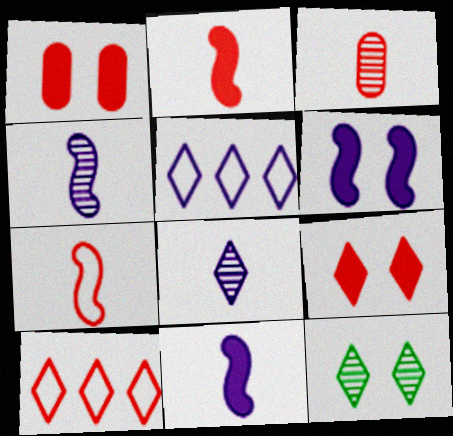[]